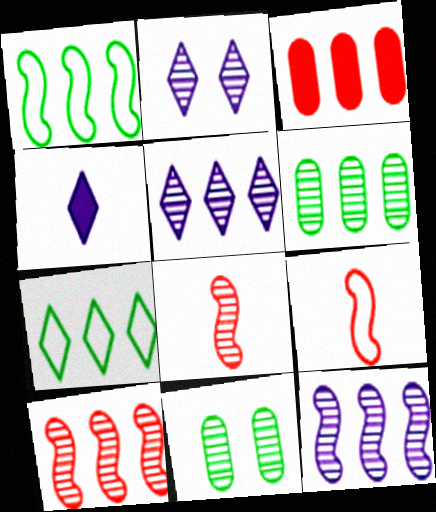[[1, 3, 5], 
[2, 6, 8], 
[3, 7, 12], 
[5, 6, 10], 
[5, 8, 11]]